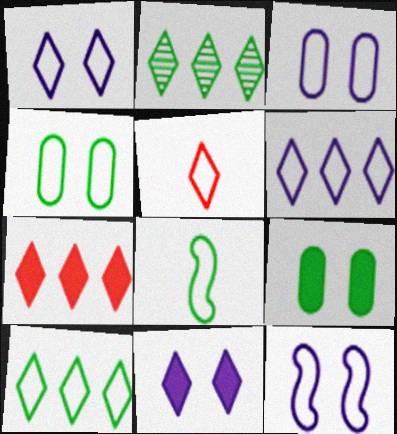[[1, 3, 12], 
[1, 5, 10], 
[2, 5, 11], 
[2, 6, 7], 
[2, 8, 9], 
[4, 8, 10]]